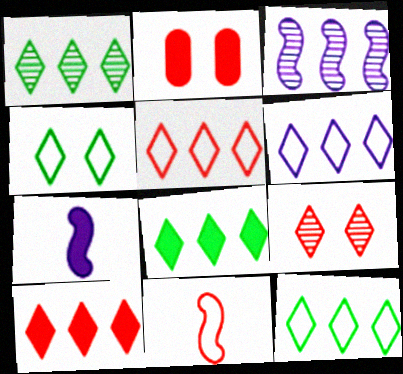[[1, 6, 10], 
[1, 8, 12], 
[2, 7, 8], 
[5, 6, 12]]